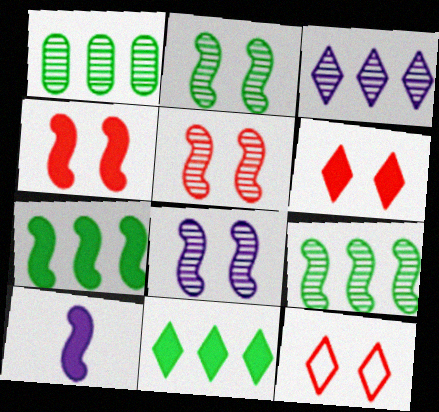[[1, 10, 12], 
[2, 5, 8], 
[4, 7, 10]]